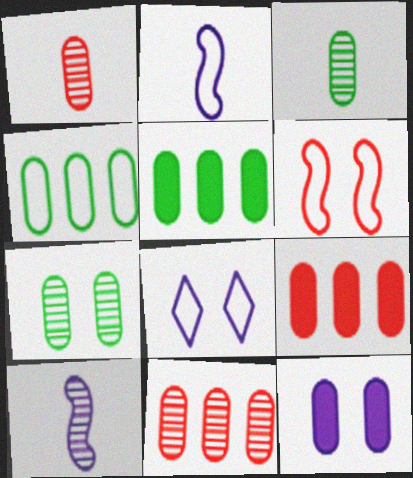[[1, 4, 12]]